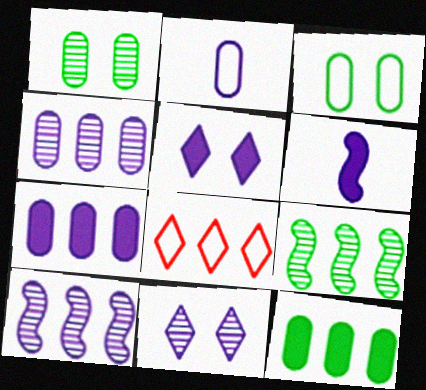[[1, 6, 8], 
[2, 5, 10], 
[5, 6, 7], 
[7, 8, 9], 
[8, 10, 12]]